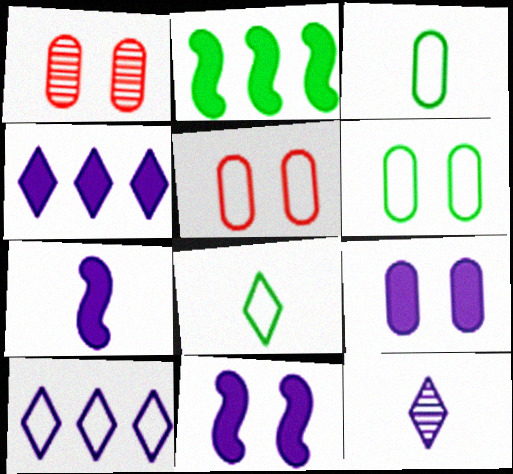[[1, 6, 9], 
[2, 5, 12], 
[4, 7, 9]]